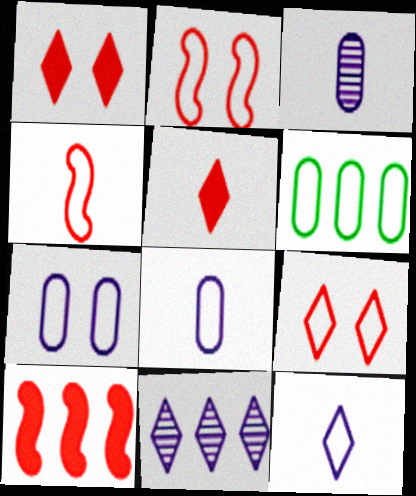[[2, 6, 12], 
[6, 10, 11]]